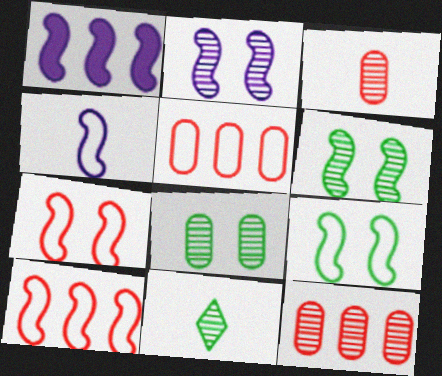[[1, 2, 4], 
[2, 11, 12], 
[4, 9, 10]]